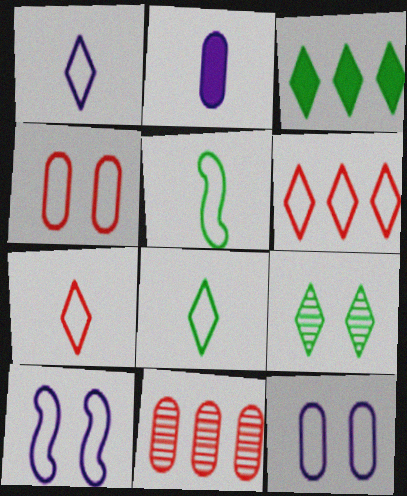[[1, 7, 8], 
[3, 8, 9], 
[5, 6, 12]]